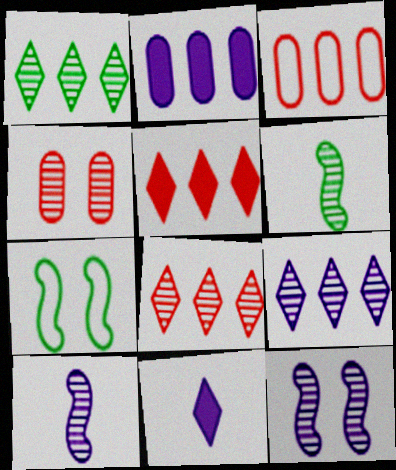[[1, 4, 10], 
[1, 8, 9], 
[4, 6, 9]]